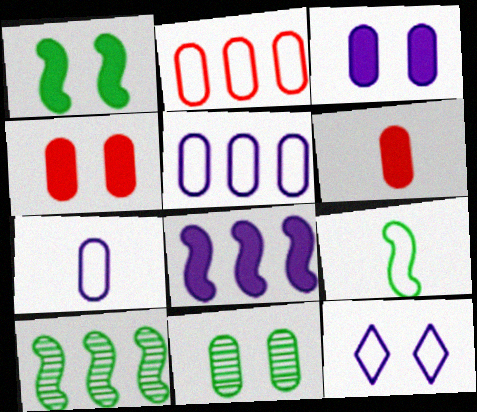[[1, 9, 10], 
[2, 9, 12], 
[5, 6, 11], 
[6, 10, 12]]